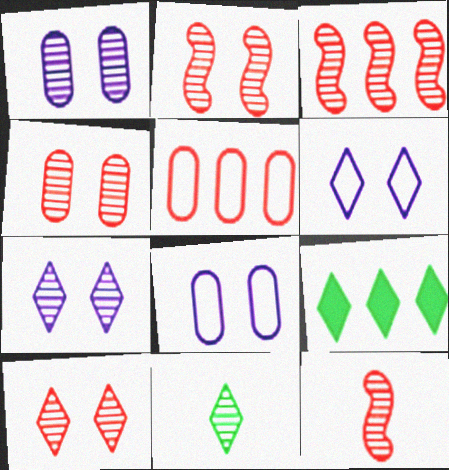[[1, 3, 11], 
[2, 3, 12], 
[2, 4, 10], 
[8, 9, 12]]